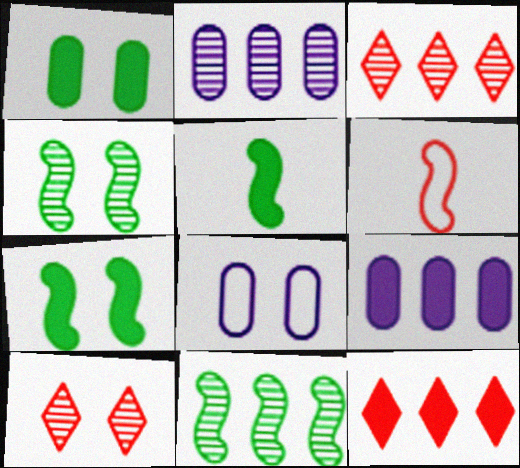[[2, 3, 11], 
[3, 5, 8], 
[7, 8, 10]]